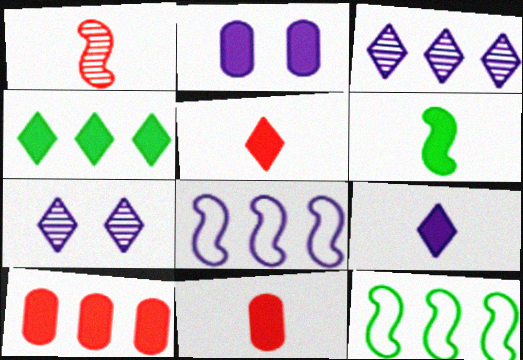[[3, 10, 12], 
[6, 9, 11], 
[7, 11, 12]]